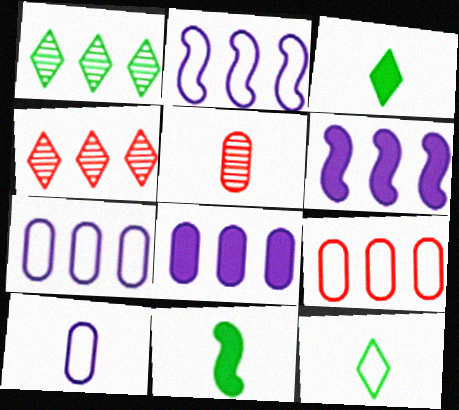[[1, 6, 9]]